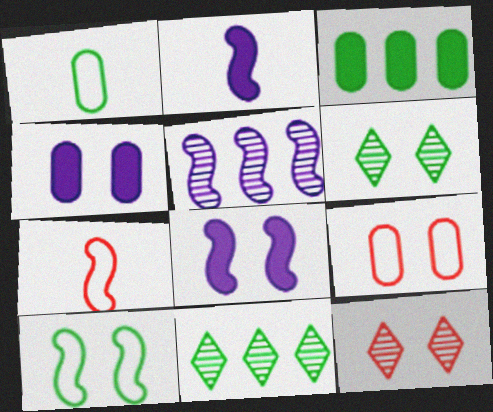[[2, 9, 11], 
[4, 7, 11], 
[4, 10, 12], 
[6, 8, 9]]